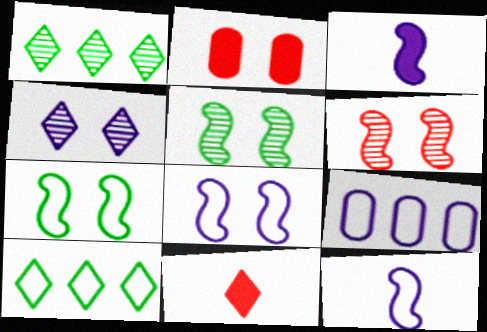[[1, 2, 12], 
[2, 4, 7], 
[3, 4, 9], 
[4, 10, 11], 
[5, 9, 11]]